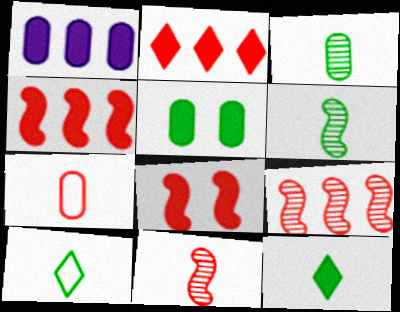[[1, 8, 12]]